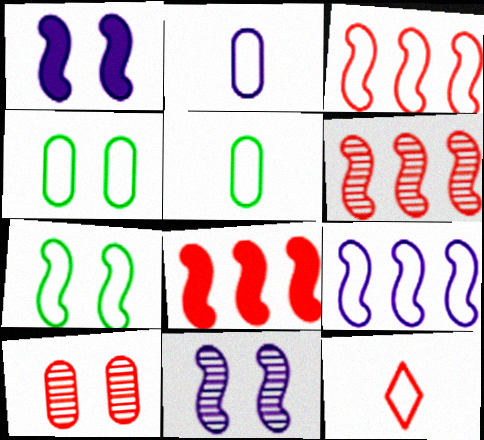[[3, 6, 8], 
[4, 9, 12], 
[8, 10, 12]]